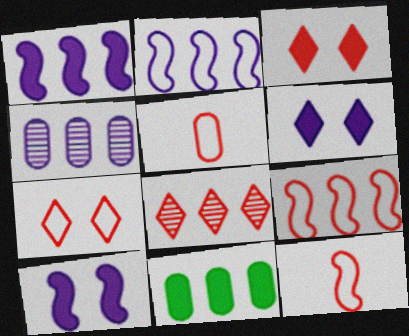[[2, 8, 11], 
[5, 7, 9]]